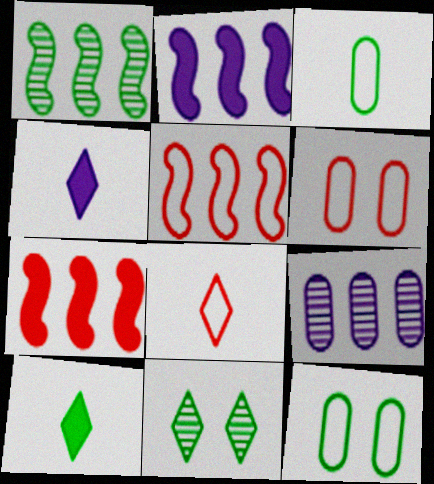[[1, 2, 5], 
[1, 4, 6], 
[1, 10, 12], 
[5, 6, 8]]